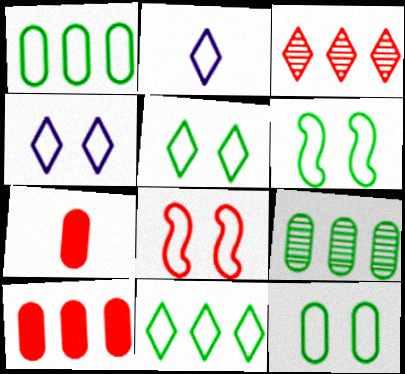[[1, 2, 8], 
[3, 7, 8], 
[4, 8, 12], 
[5, 6, 12]]